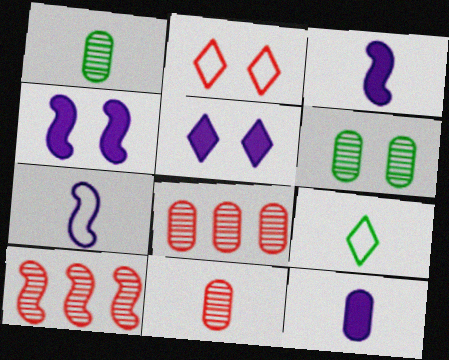[[2, 4, 6], 
[3, 9, 11], 
[4, 8, 9]]